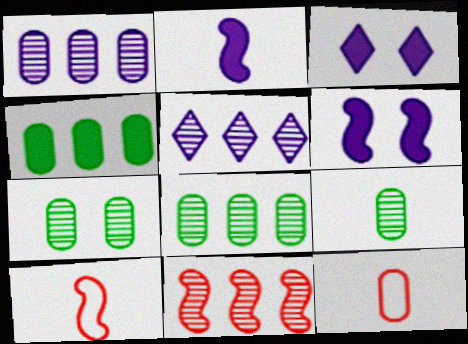[[3, 8, 10], 
[5, 8, 11], 
[7, 8, 9]]